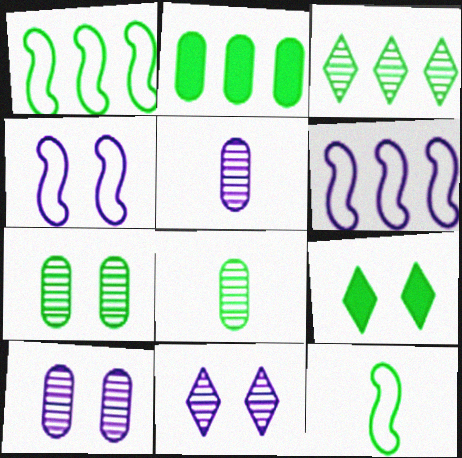[[1, 2, 3], 
[1, 8, 9]]